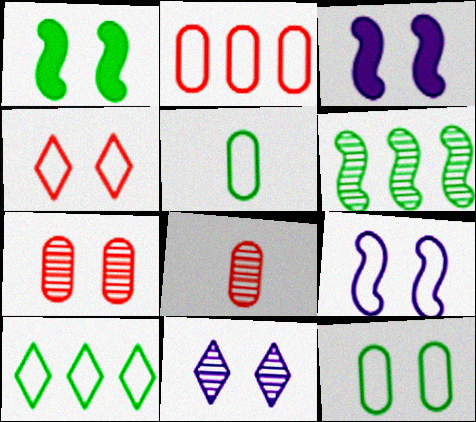[[3, 8, 10], 
[4, 9, 12], 
[6, 8, 11]]